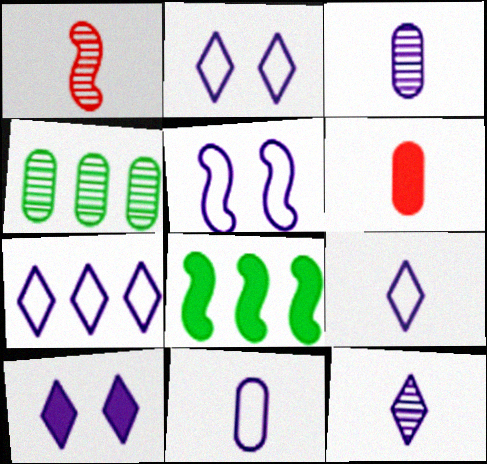[[1, 5, 8], 
[2, 7, 9], 
[5, 7, 11], 
[6, 8, 10], 
[7, 10, 12]]